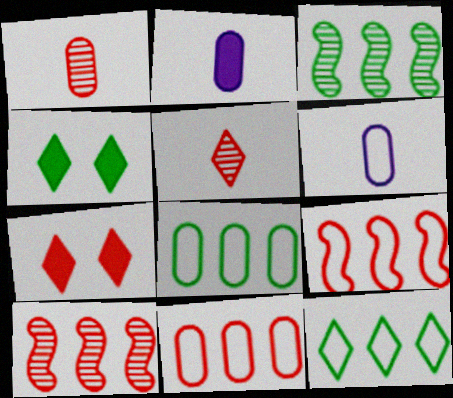[[1, 7, 9], 
[3, 6, 7], 
[4, 6, 10]]